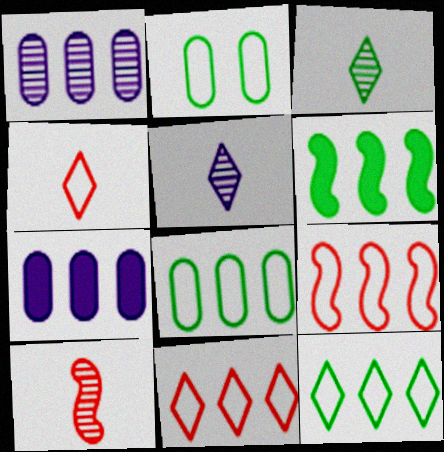[[1, 6, 11], 
[2, 3, 6]]